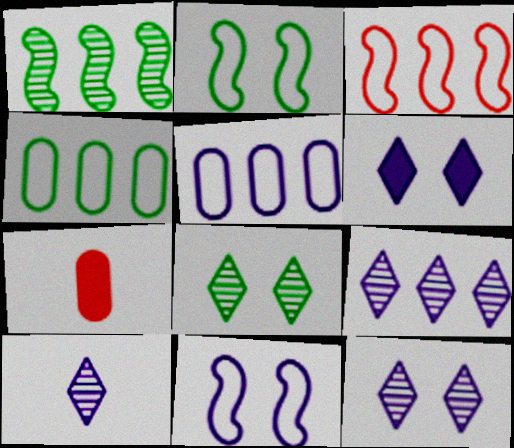[[2, 7, 9], 
[9, 10, 12]]